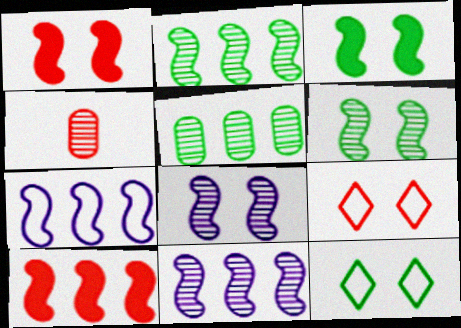[[2, 7, 10], 
[4, 9, 10]]